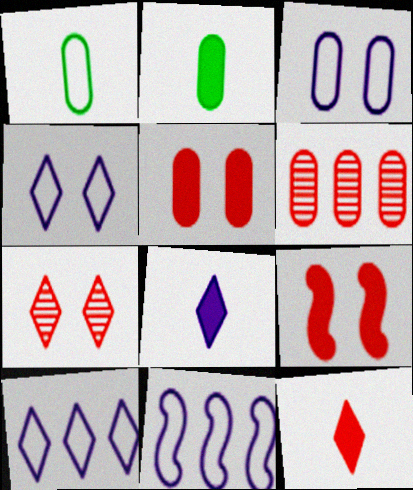[[2, 3, 6], 
[2, 7, 11]]